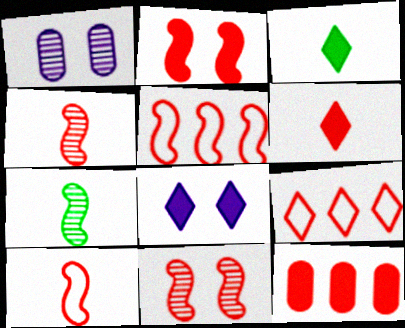[[1, 3, 5], 
[2, 4, 5], 
[2, 6, 12]]